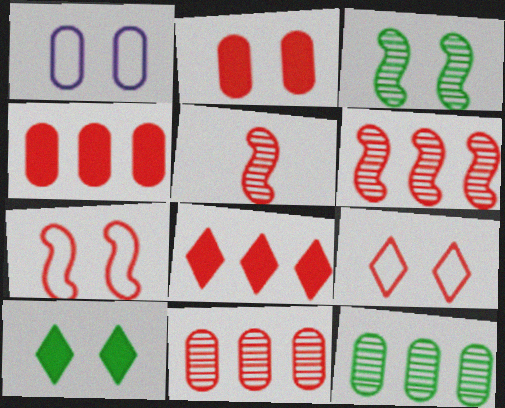[[4, 5, 9]]